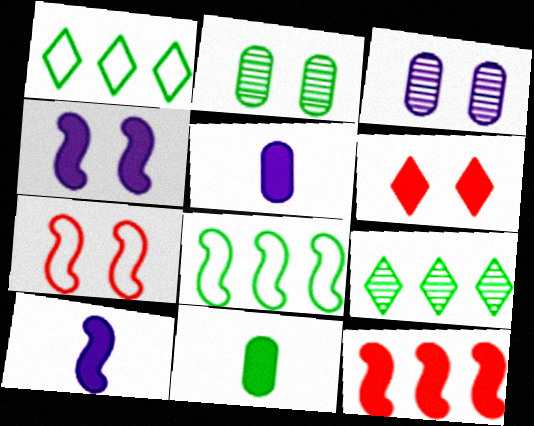[[5, 7, 9]]